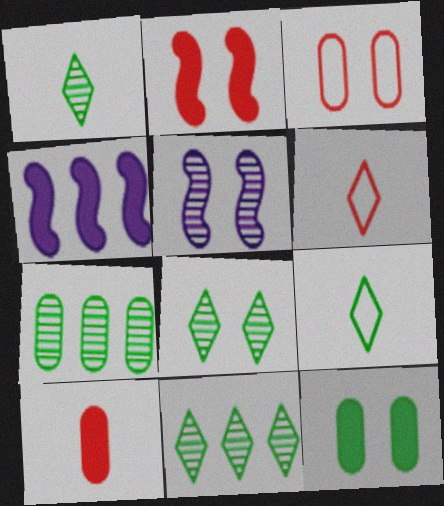[[1, 3, 4], 
[1, 8, 11]]